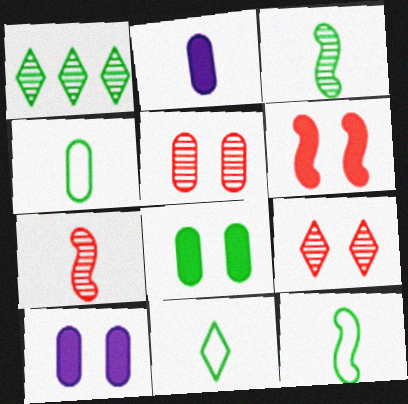[[1, 8, 12], 
[2, 7, 11], 
[4, 11, 12]]